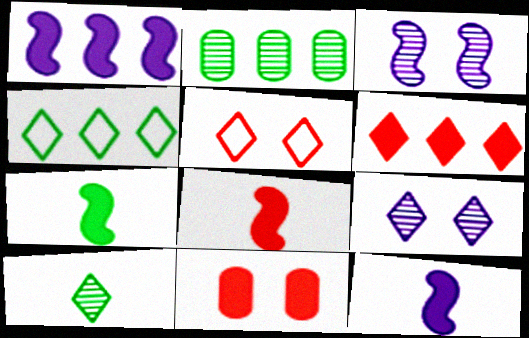[[2, 5, 12], 
[6, 8, 11], 
[7, 8, 12]]